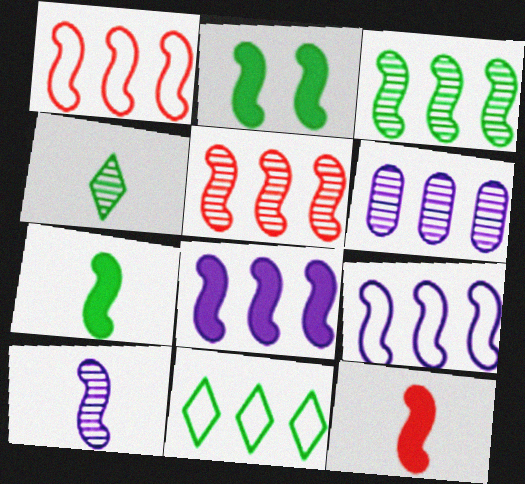[[1, 2, 10], 
[1, 3, 8], 
[2, 8, 12]]